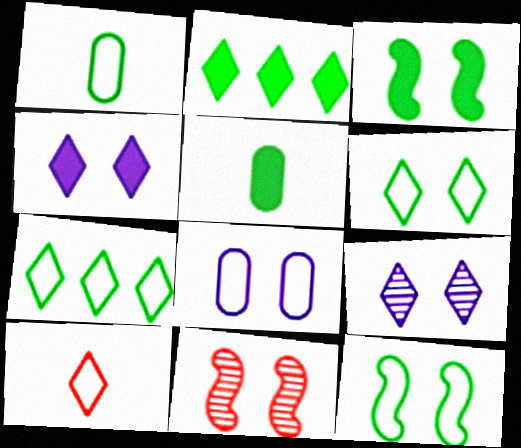[[1, 7, 12], 
[2, 3, 5], 
[2, 9, 10]]